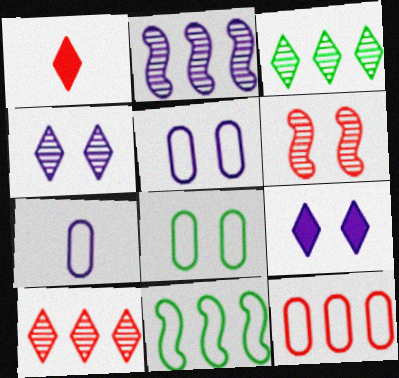[[1, 2, 8], 
[1, 6, 12], 
[2, 7, 9], 
[6, 8, 9], 
[7, 8, 12]]